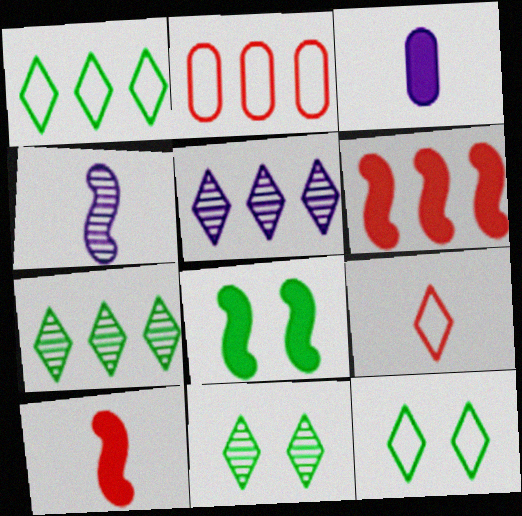[]